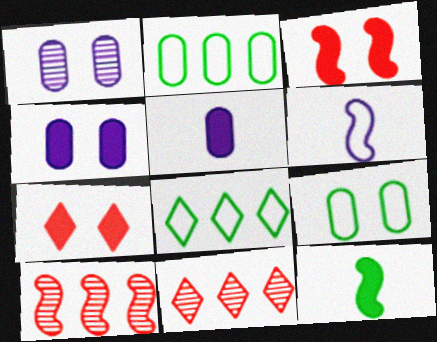[]